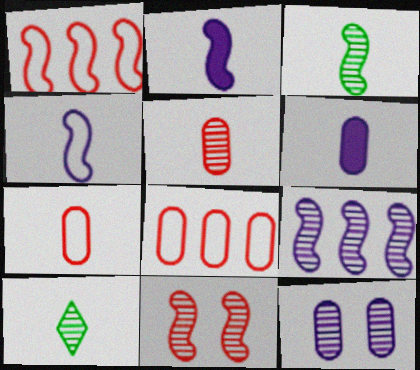[[2, 7, 10], 
[3, 9, 11]]